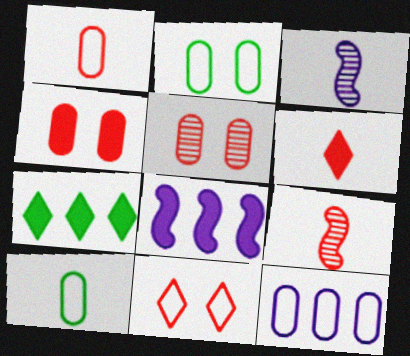[[1, 2, 12], 
[1, 6, 9], 
[3, 6, 10]]